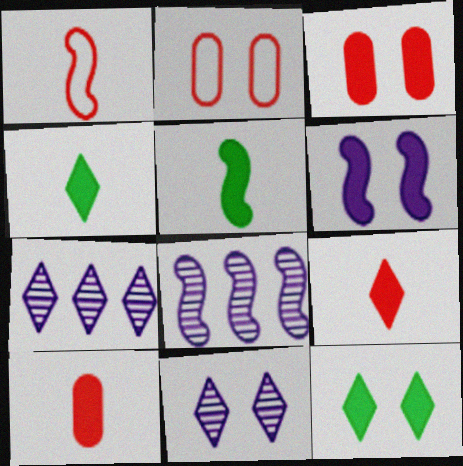[[2, 4, 8], 
[2, 5, 7], 
[3, 6, 12]]